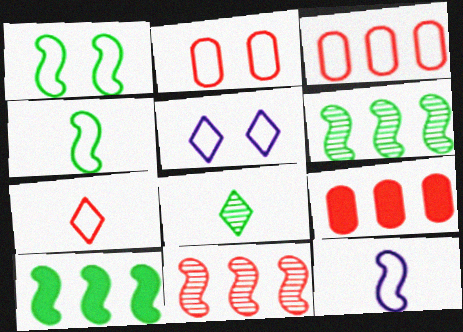[[1, 2, 5], 
[3, 4, 5]]